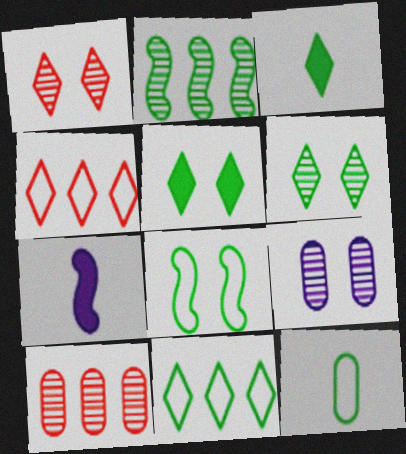[[2, 5, 12], 
[3, 6, 11], 
[8, 11, 12]]